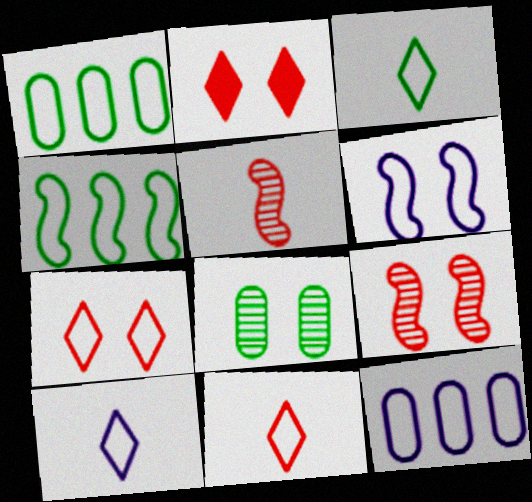[[1, 6, 11], 
[2, 6, 8], 
[3, 10, 11], 
[6, 10, 12]]